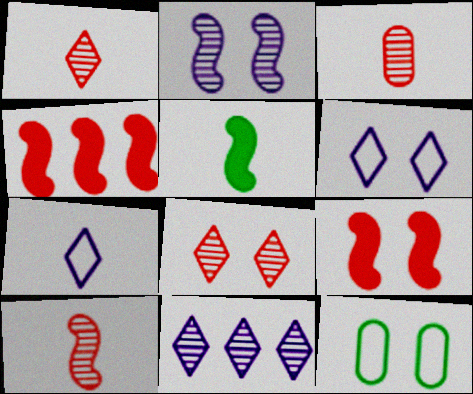[[1, 3, 10], 
[3, 5, 7]]